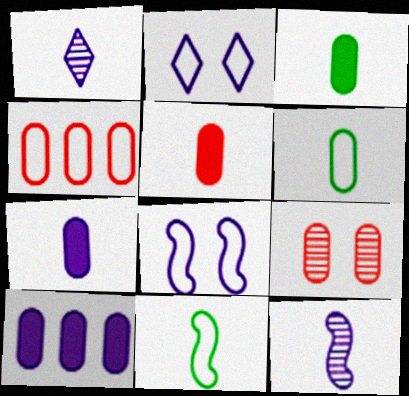[[1, 5, 11], 
[1, 8, 10], 
[2, 4, 11], 
[2, 10, 12], 
[3, 5, 7], 
[4, 5, 9], 
[6, 9, 10]]